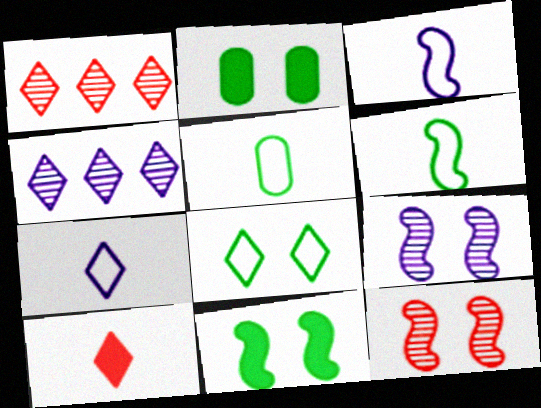[[1, 2, 3], 
[4, 8, 10]]